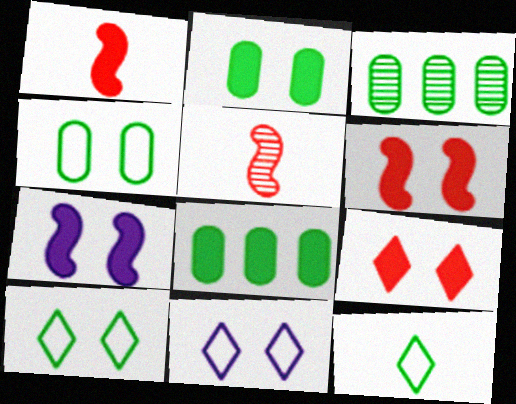[[1, 3, 11], 
[2, 7, 9], 
[5, 8, 11]]